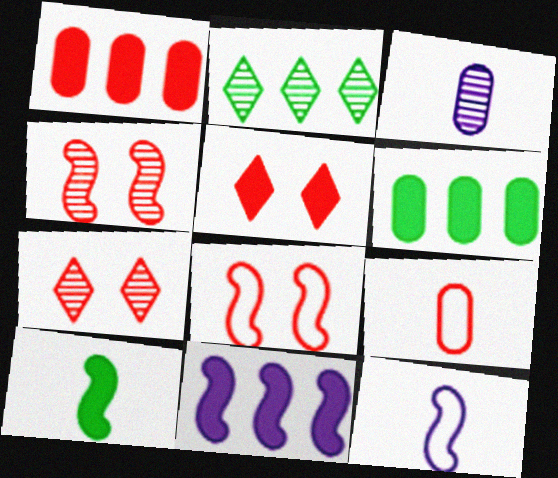[[2, 3, 4], 
[6, 7, 12]]